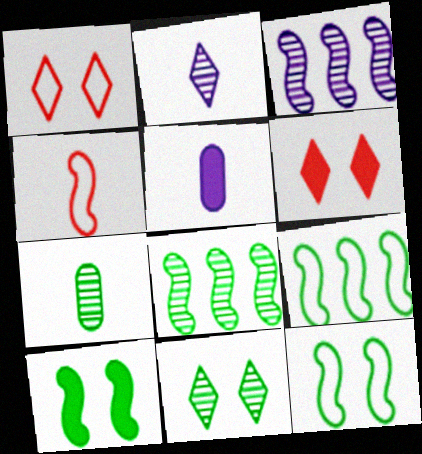[[1, 5, 8], 
[3, 4, 10], 
[7, 8, 11]]